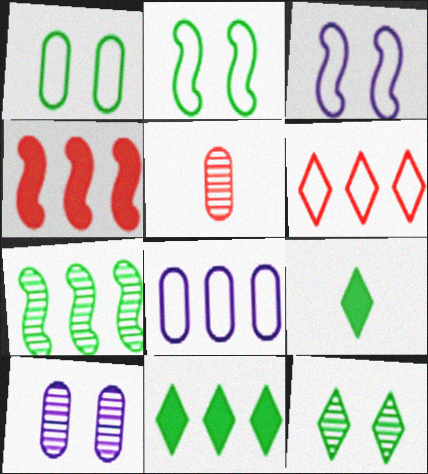[[1, 7, 9], 
[3, 5, 11]]